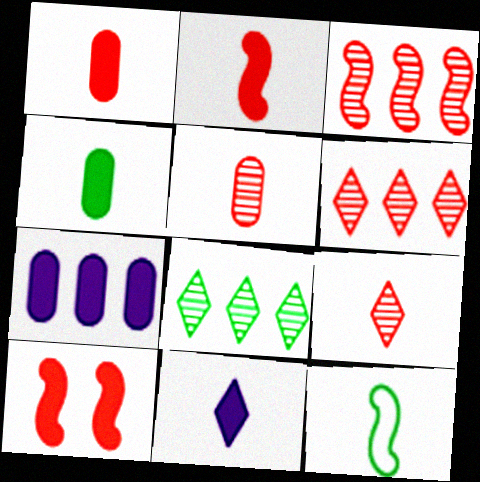[[2, 4, 11], 
[5, 11, 12]]